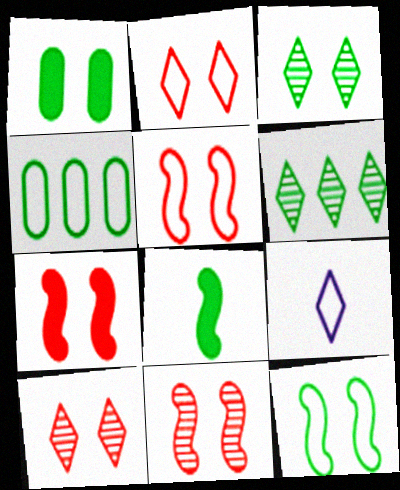[[1, 3, 12], 
[3, 4, 8], 
[4, 5, 9], 
[5, 7, 11]]